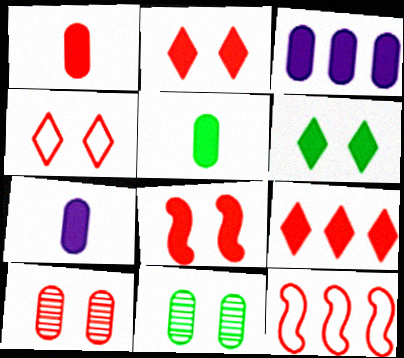[[1, 5, 7], 
[1, 8, 9], 
[4, 8, 10]]